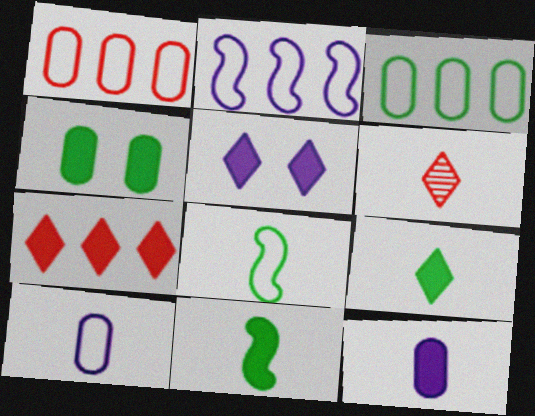[[2, 4, 6], 
[5, 7, 9], 
[6, 8, 12], 
[6, 10, 11]]